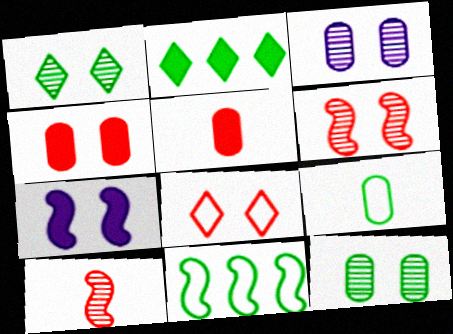[[1, 3, 6], 
[2, 5, 7], 
[4, 6, 8], 
[7, 8, 12], 
[7, 10, 11]]